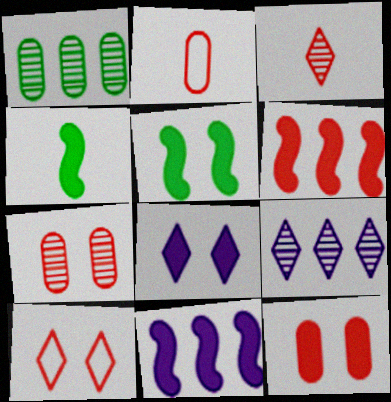[[2, 5, 9], 
[5, 8, 12]]